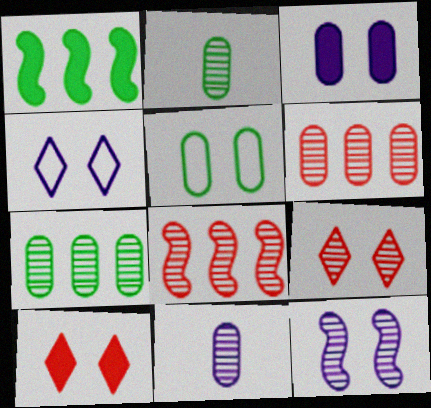[[3, 4, 12], 
[5, 10, 12]]